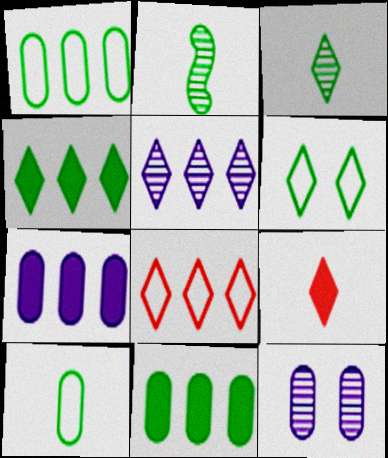[[2, 6, 11], 
[3, 4, 6], 
[4, 5, 8], 
[5, 6, 9]]